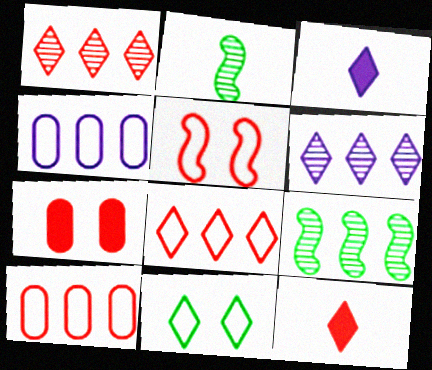[[1, 3, 11], 
[6, 11, 12]]